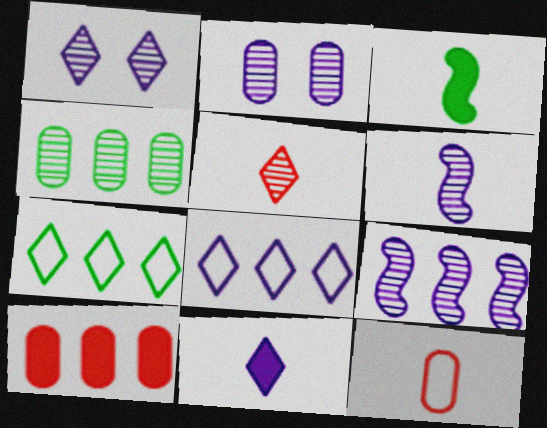[[1, 8, 11], 
[7, 9, 10]]